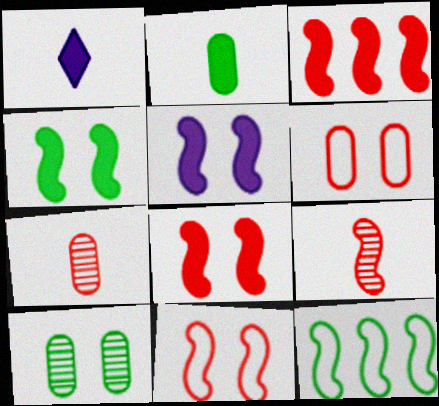[[3, 9, 11], 
[4, 5, 8], 
[5, 9, 12]]